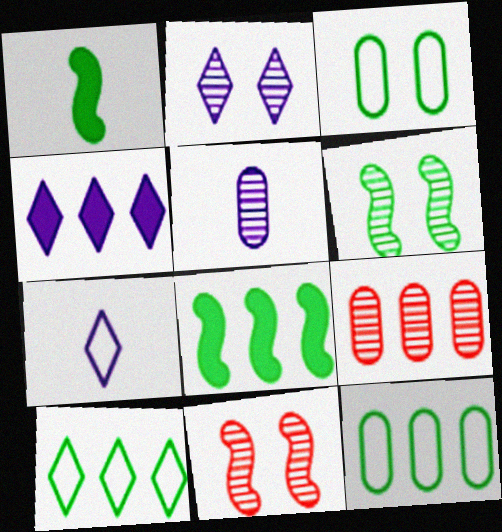[[2, 4, 7]]